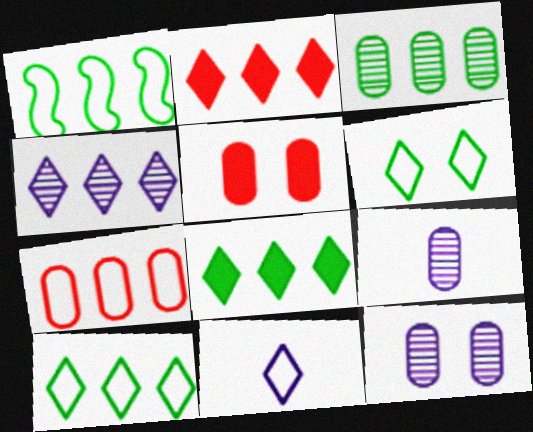[[1, 3, 8], 
[2, 4, 10]]